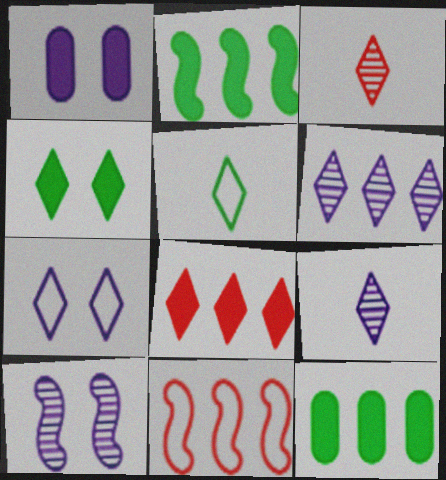[[1, 7, 10], 
[6, 11, 12]]